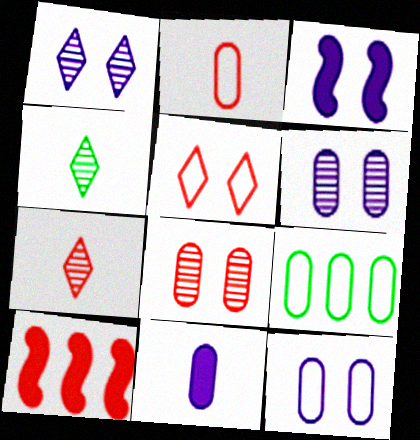[[1, 3, 12], 
[2, 9, 12], 
[3, 7, 9], 
[4, 10, 12], 
[8, 9, 11]]